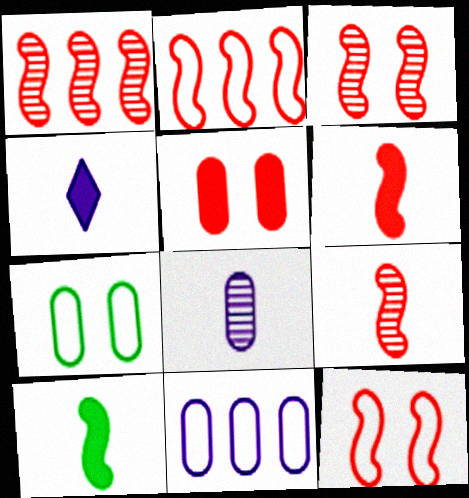[[1, 3, 9], 
[1, 4, 7], 
[1, 6, 12], 
[2, 3, 6]]